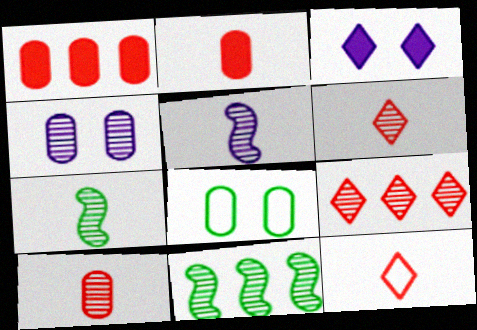[[4, 6, 11], 
[4, 7, 9]]